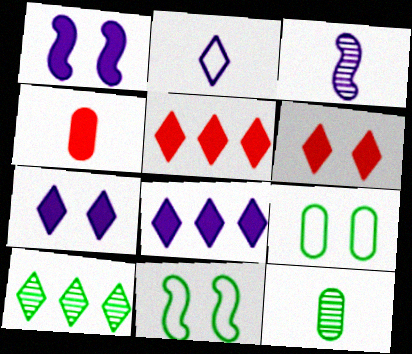[[2, 6, 10], 
[3, 5, 9]]